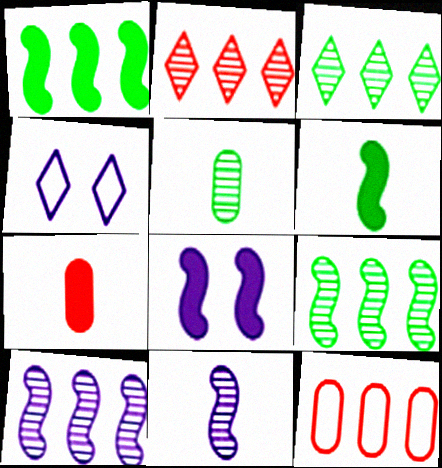[[4, 7, 9]]